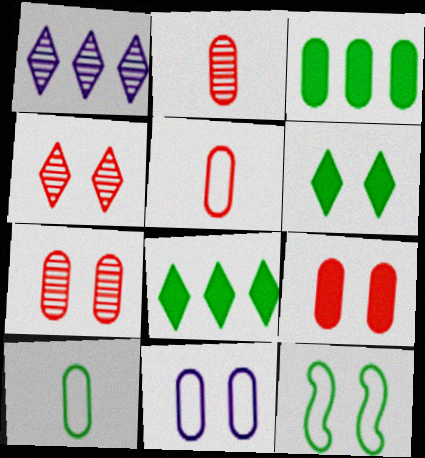[[2, 3, 11]]